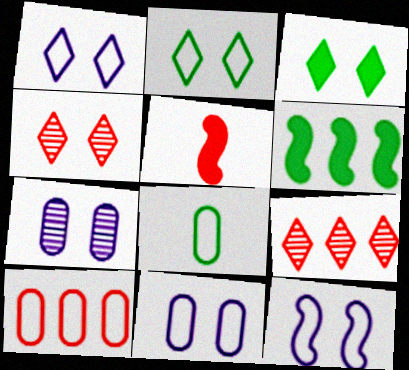[[1, 3, 4], 
[1, 11, 12], 
[4, 5, 10], 
[8, 10, 11]]